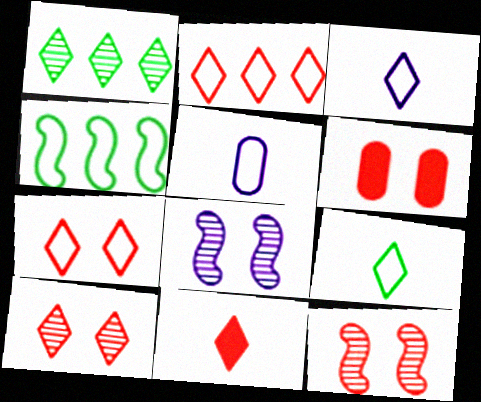[[2, 10, 11], 
[4, 5, 7], 
[6, 7, 12]]